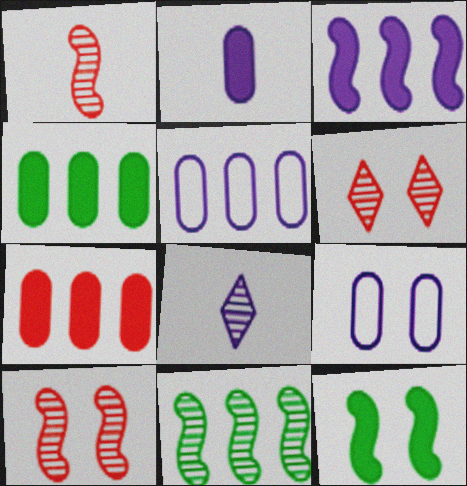[[3, 8, 9], 
[6, 9, 12]]